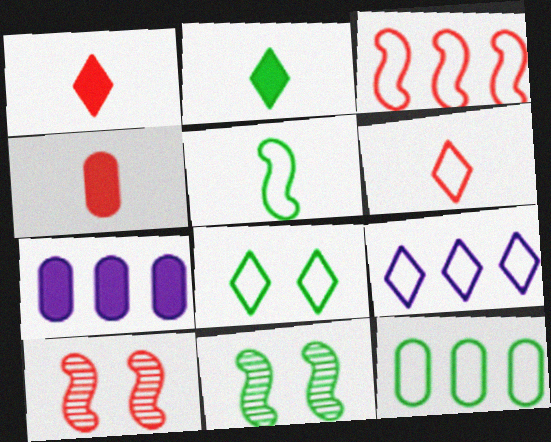[[2, 11, 12], 
[3, 9, 12], 
[4, 9, 11], 
[5, 8, 12], 
[6, 7, 11], 
[6, 8, 9]]